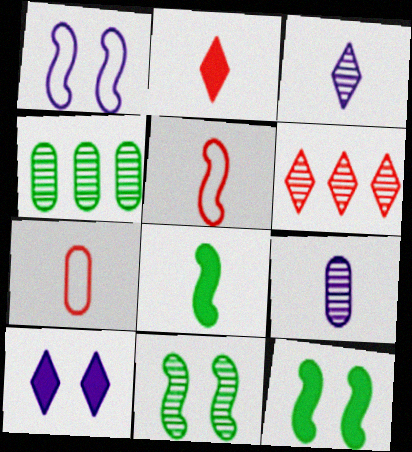[[1, 2, 4], 
[3, 7, 8], 
[4, 5, 10], 
[6, 9, 11]]